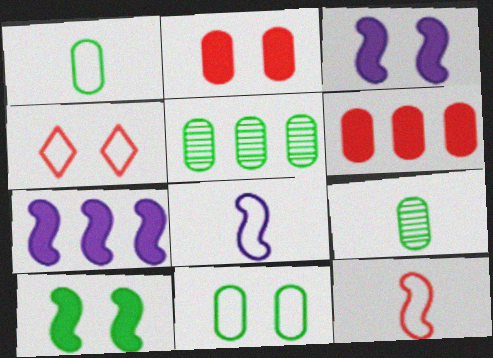[[4, 7, 9]]